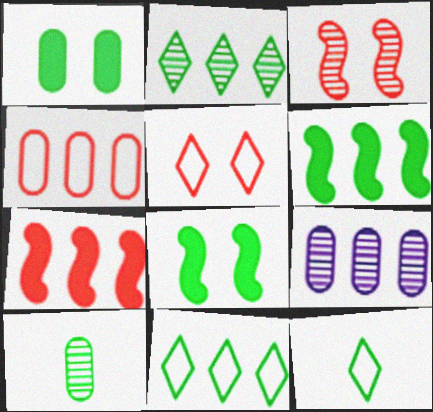[[7, 9, 11], 
[8, 10, 11]]